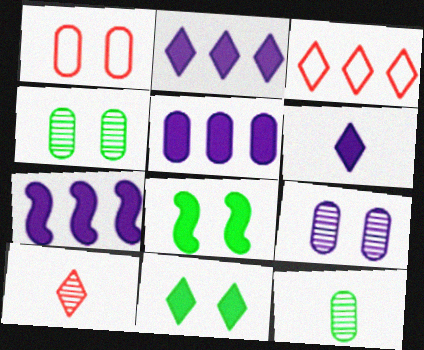[[1, 5, 12], 
[2, 5, 7]]